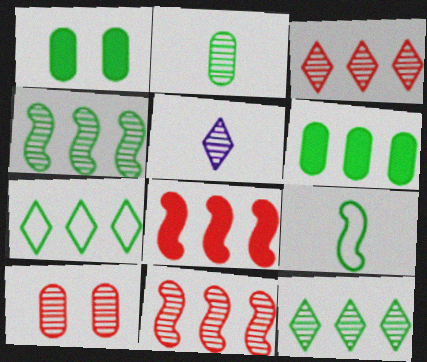[[1, 9, 12], 
[4, 5, 10], 
[4, 6, 7]]